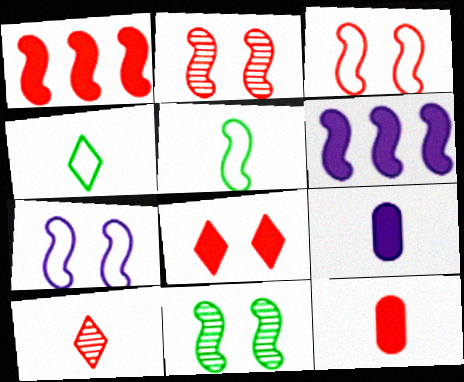[[1, 8, 12], 
[2, 5, 6], 
[5, 9, 10]]